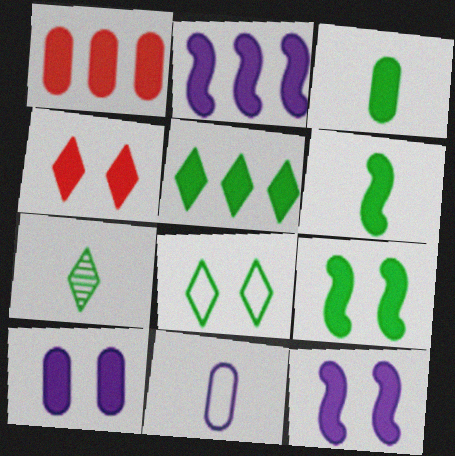[[1, 2, 5], 
[1, 3, 10], 
[2, 3, 4], 
[3, 5, 9], 
[4, 9, 10], 
[5, 7, 8]]